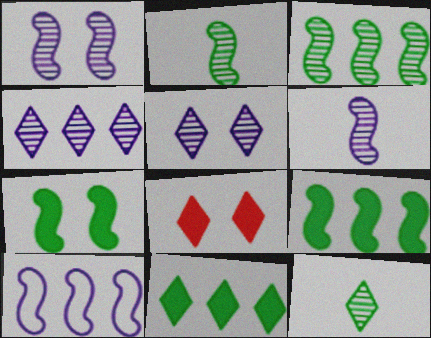[]